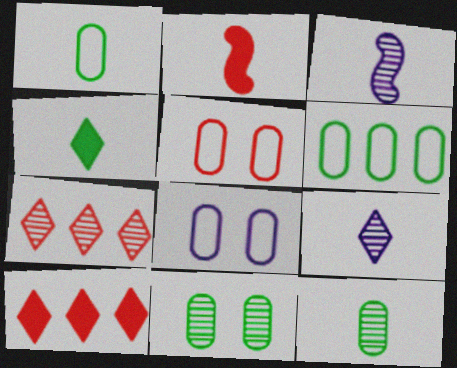[[1, 2, 9], 
[2, 5, 7], 
[3, 7, 11]]